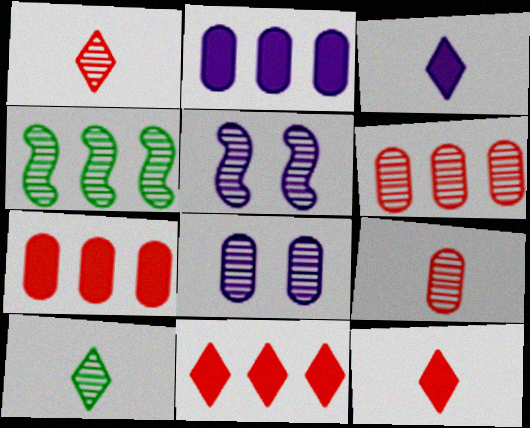[[1, 4, 8], 
[5, 6, 10]]